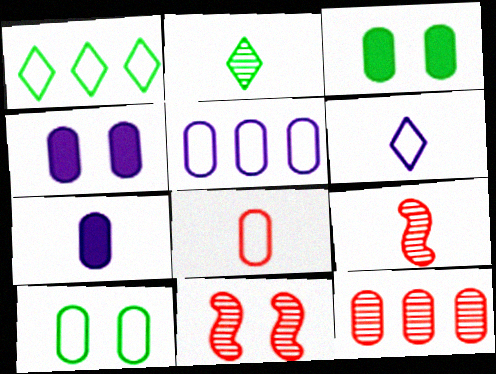[[1, 4, 9], 
[1, 7, 11], 
[5, 8, 10], 
[7, 10, 12]]